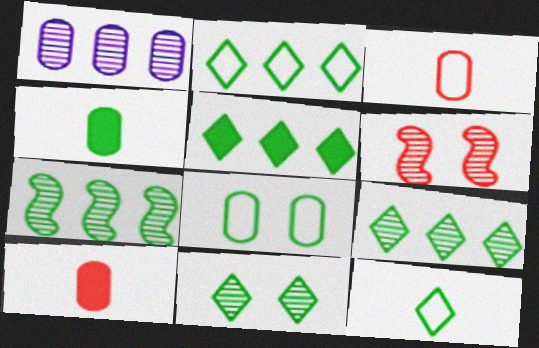[[1, 8, 10], 
[2, 5, 9], 
[5, 11, 12]]